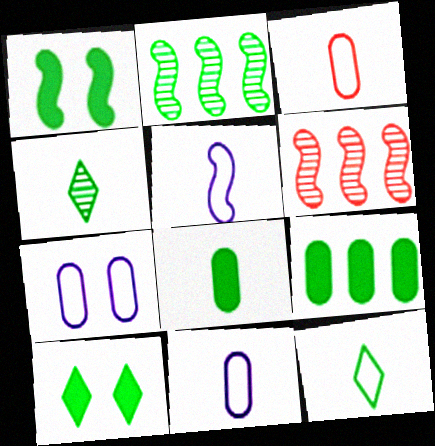[[1, 5, 6], 
[3, 5, 12], 
[6, 10, 11]]